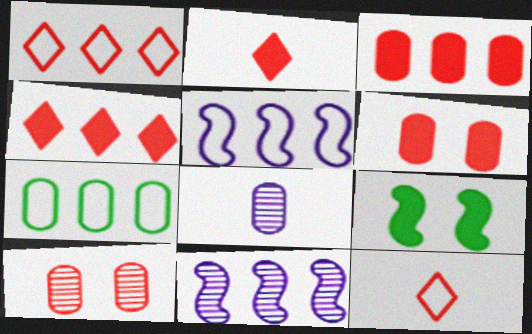[[1, 5, 7], 
[1, 8, 9], 
[4, 7, 11], 
[6, 7, 8]]